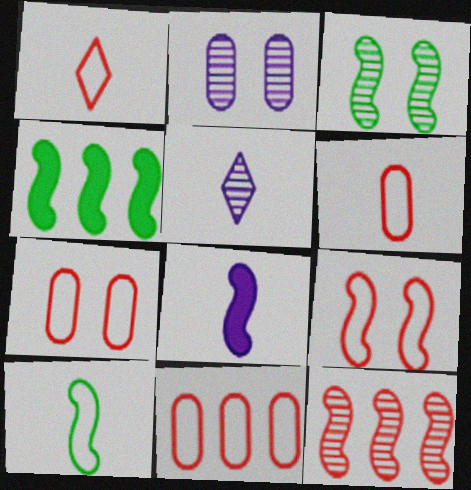[[1, 2, 4], 
[1, 9, 11], 
[3, 4, 10], 
[4, 5, 7], 
[6, 7, 11]]